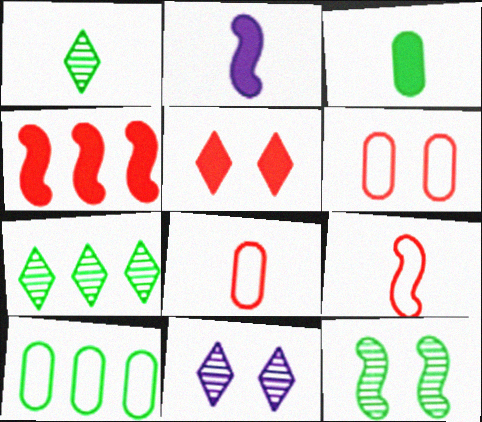[[1, 2, 8], 
[2, 6, 7]]